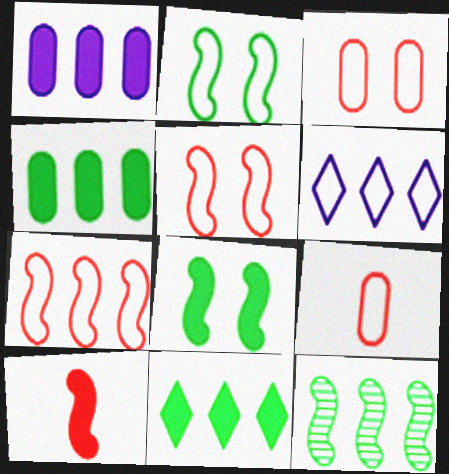[[2, 6, 9]]